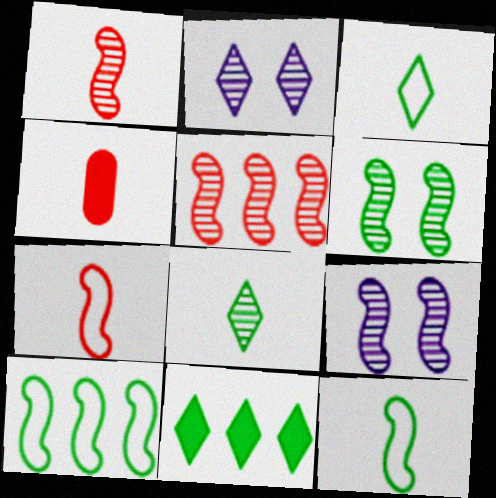[[2, 4, 10]]